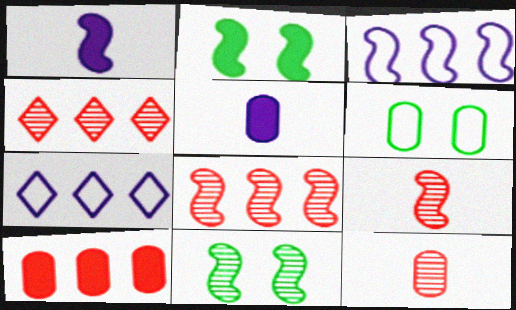[[1, 4, 6], 
[2, 3, 9], 
[2, 7, 12]]